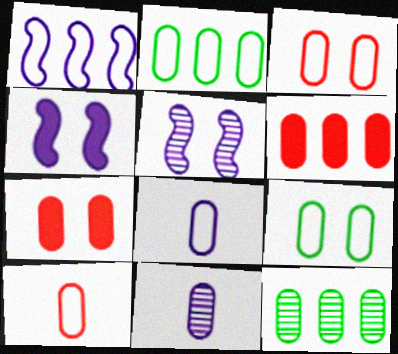[[2, 3, 8], 
[2, 7, 11], 
[6, 9, 11], 
[7, 8, 12]]